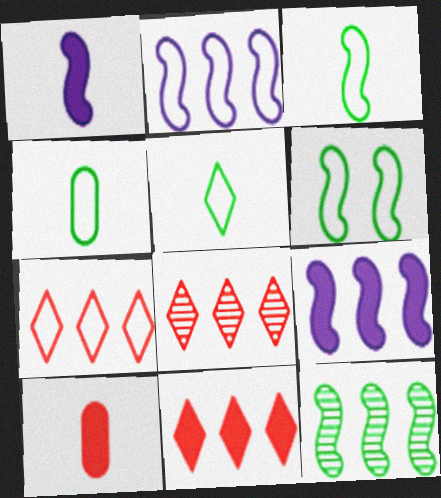[[3, 4, 5], 
[7, 8, 11]]